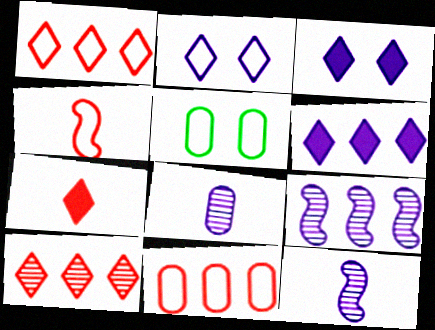[[5, 7, 9]]